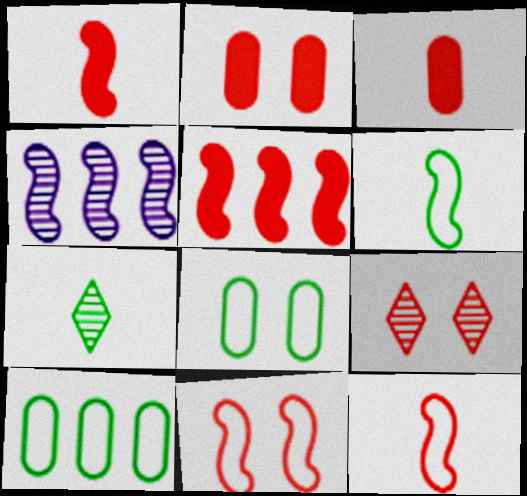[[2, 9, 11]]